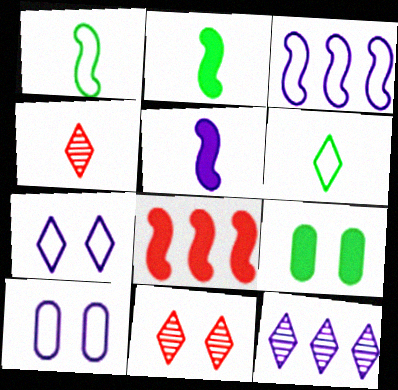[[3, 4, 9], 
[5, 10, 12]]